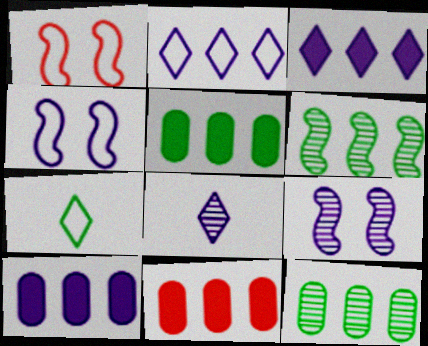[[1, 5, 8], 
[2, 6, 11], 
[4, 8, 10], 
[5, 10, 11], 
[7, 9, 11]]